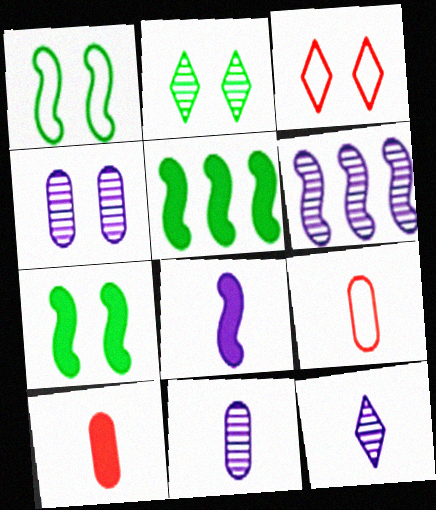[[3, 4, 7], 
[3, 5, 11], 
[4, 6, 12]]